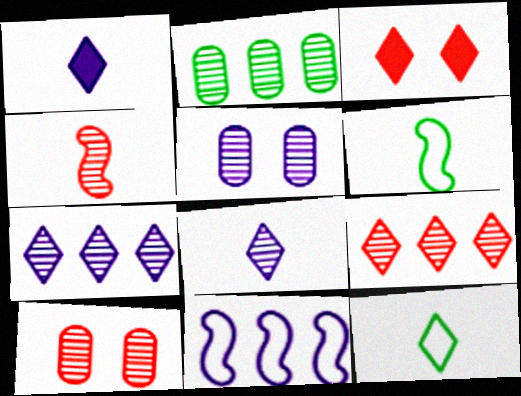[[1, 5, 11], 
[3, 7, 12], 
[4, 9, 10]]